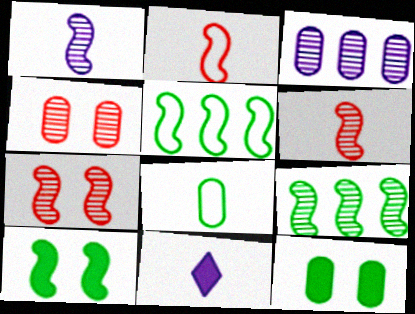[[1, 7, 9], 
[4, 5, 11], 
[6, 8, 11]]